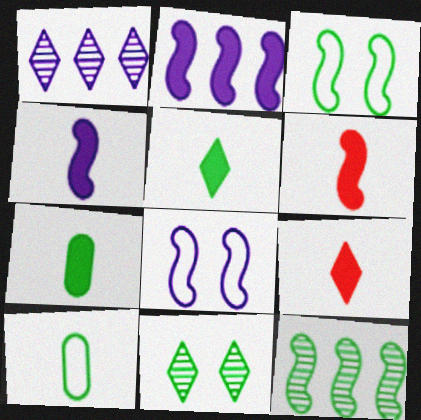[[4, 7, 9], 
[6, 8, 12]]